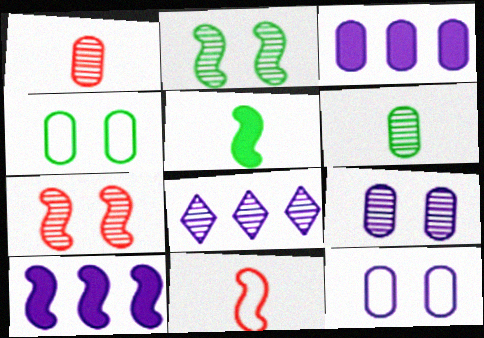[[1, 2, 8], 
[1, 3, 4], 
[2, 10, 11], 
[6, 7, 8]]